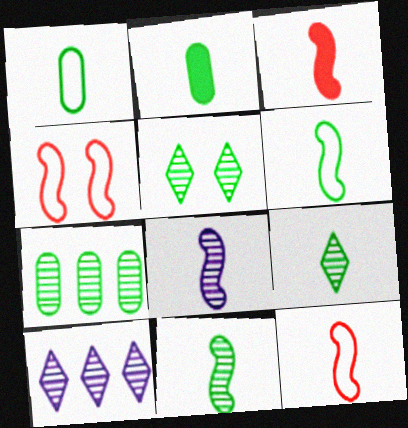[[2, 4, 10], 
[2, 6, 9], 
[3, 6, 8], 
[5, 7, 11]]